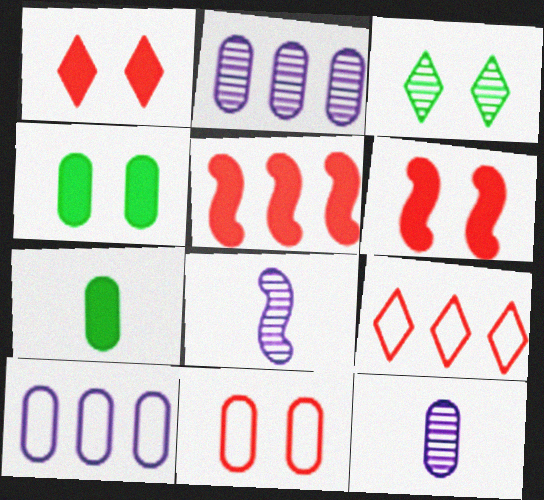[[2, 7, 11], 
[4, 8, 9]]